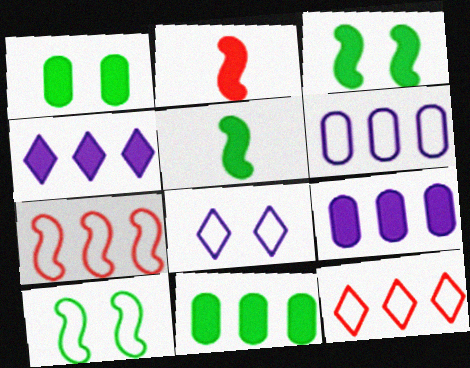[[1, 2, 4]]